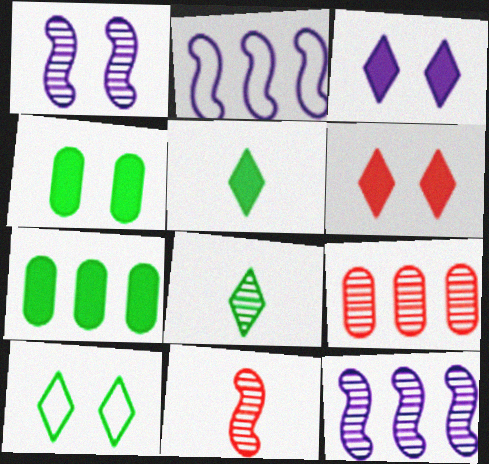[[1, 8, 9]]